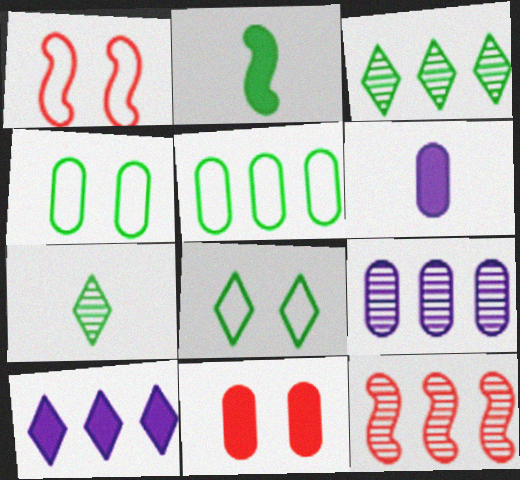[[1, 3, 6], 
[2, 3, 4], 
[2, 10, 11], 
[3, 9, 12], 
[5, 10, 12], 
[6, 8, 12]]